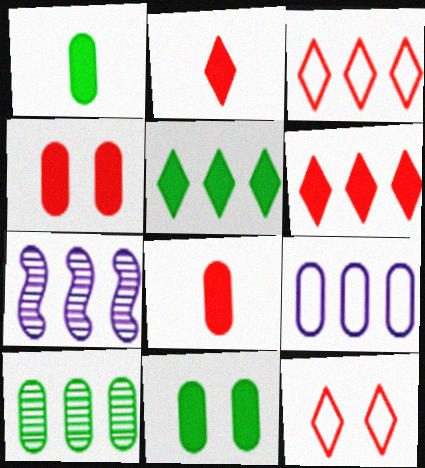[[1, 7, 12]]